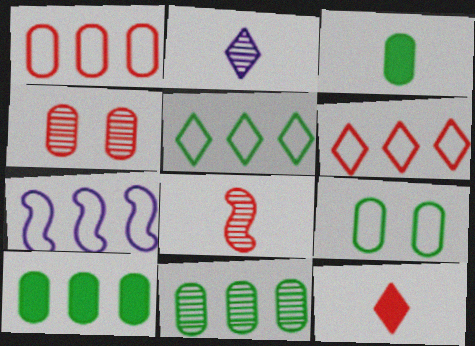[[1, 5, 7], 
[3, 9, 11]]